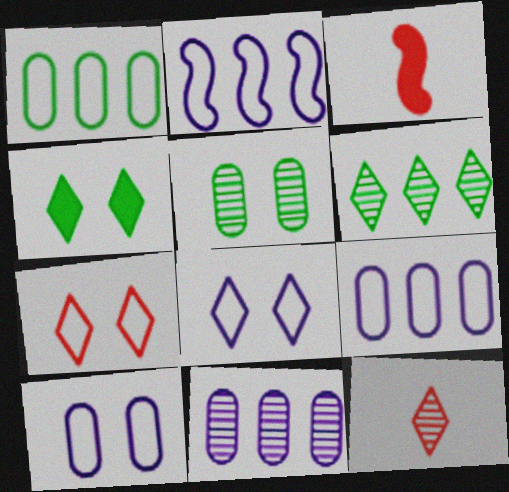[[3, 6, 10]]